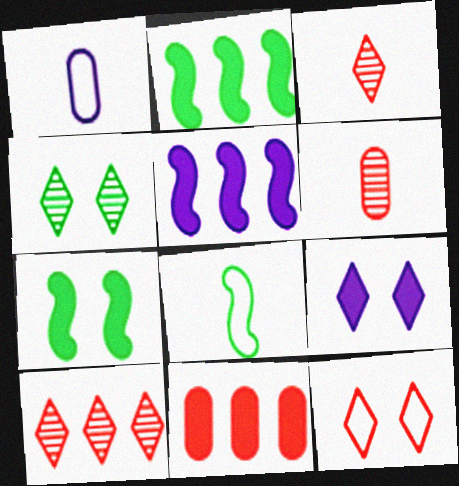[[1, 7, 10], 
[4, 9, 12]]